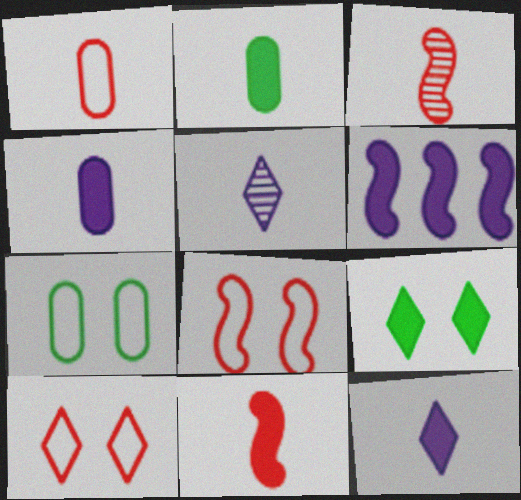[[2, 11, 12]]